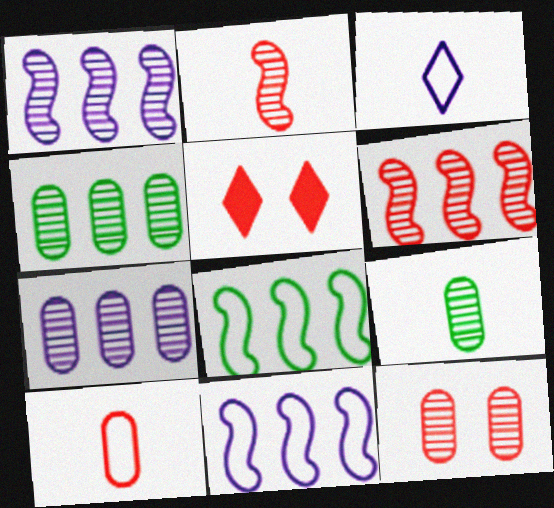[[5, 6, 10], 
[5, 9, 11], 
[7, 9, 12]]